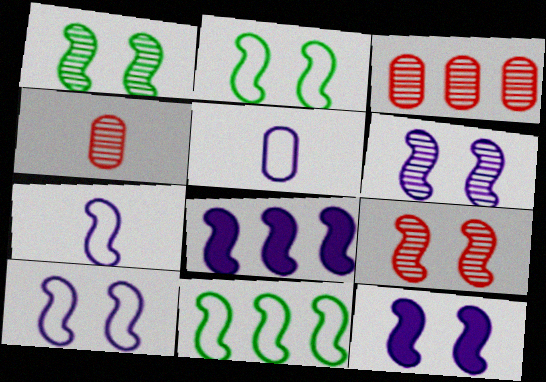[[1, 6, 9], 
[2, 9, 12], 
[6, 7, 8], 
[6, 10, 12]]